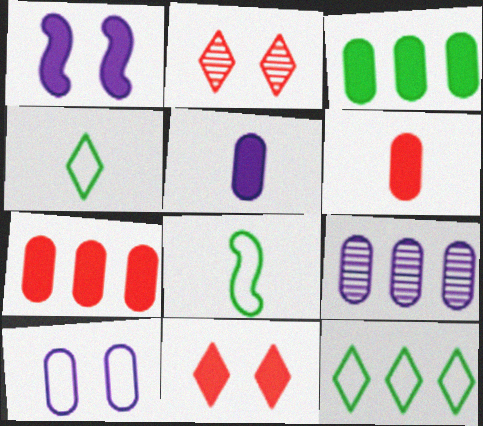[[5, 9, 10], 
[8, 9, 11]]